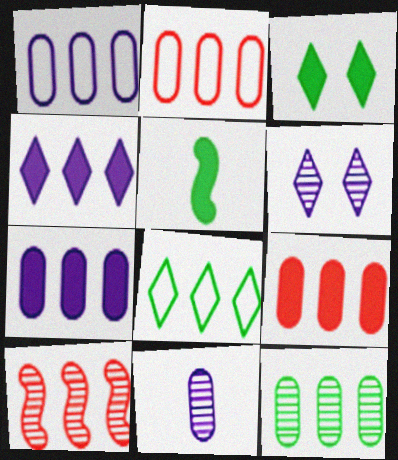[[1, 9, 12], 
[2, 5, 6], 
[2, 7, 12], 
[7, 8, 10]]